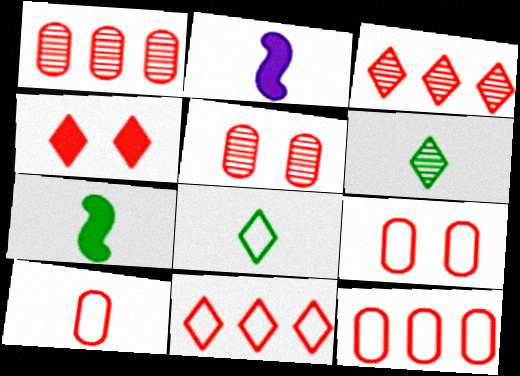[[2, 6, 10], 
[9, 10, 12]]